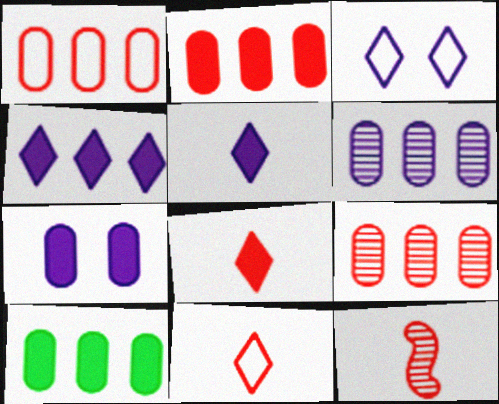[[1, 2, 9], 
[1, 6, 10], 
[3, 10, 12]]